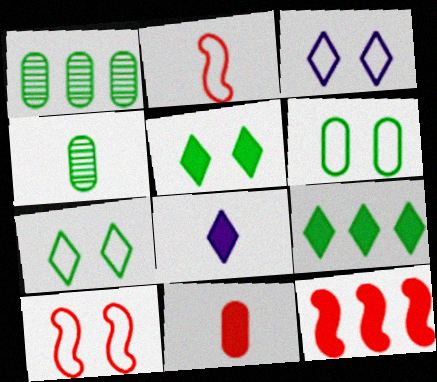[[1, 8, 10], 
[2, 4, 8], 
[3, 4, 12], 
[3, 6, 10]]